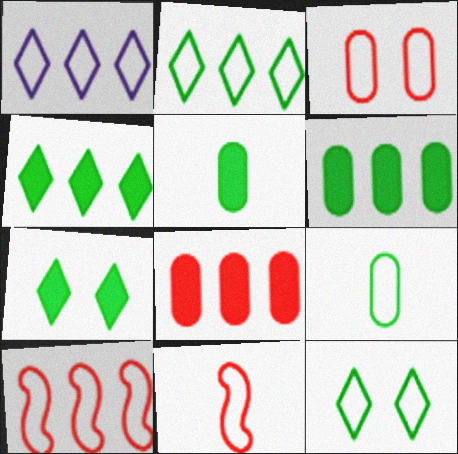[]